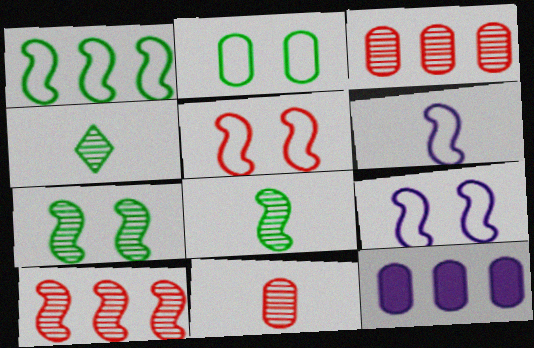[[1, 5, 6], 
[2, 11, 12], 
[4, 5, 12]]